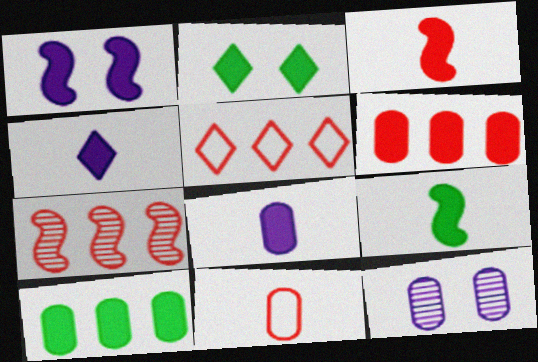[[2, 9, 10], 
[5, 6, 7], 
[5, 9, 12], 
[10, 11, 12]]